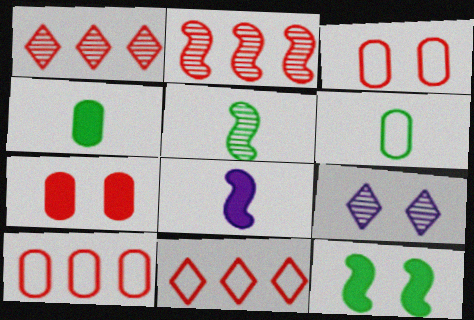[[3, 9, 12]]